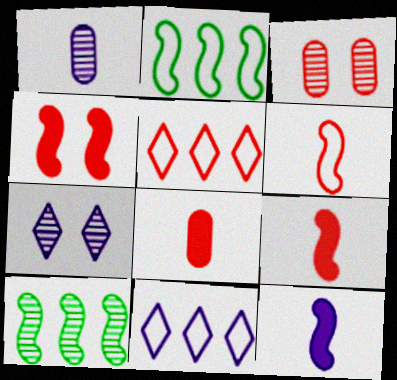[[2, 7, 8], 
[3, 5, 9]]